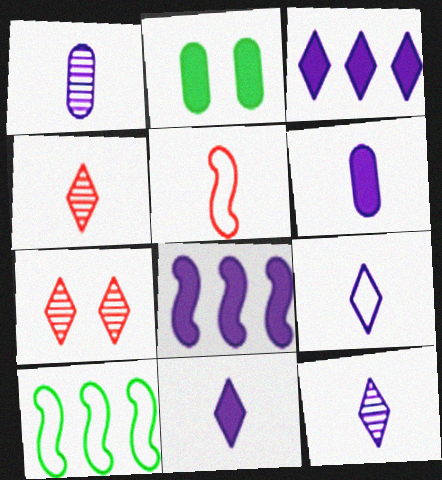[[6, 7, 10], 
[9, 11, 12]]